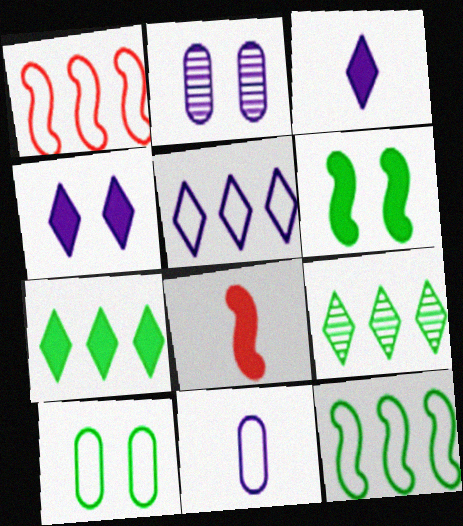[]